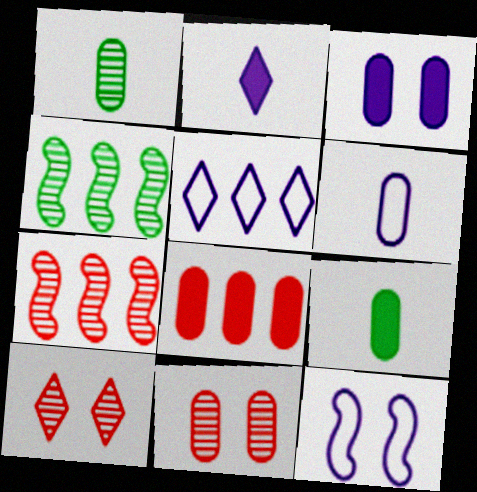[[3, 8, 9], 
[4, 5, 8], 
[5, 6, 12]]